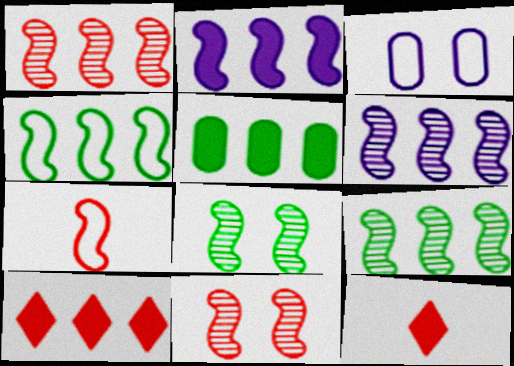[[1, 2, 4], 
[1, 6, 9], 
[2, 5, 10], 
[2, 7, 8], 
[3, 9, 12]]